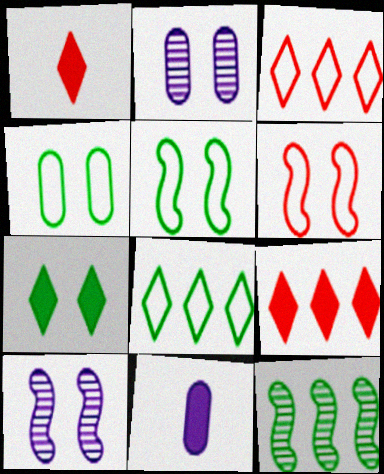[[2, 6, 7]]